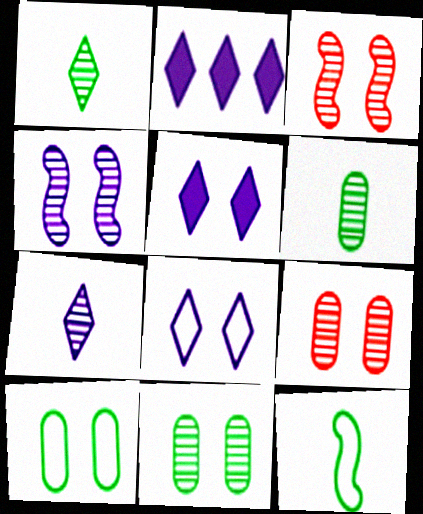[[2, 7, 8], 
[2, 9, 12], 
[3, 5, 10]]